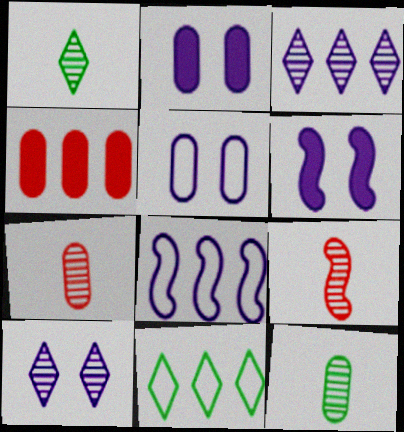[[2, 9, 11], 
[4, 5, 12], 
[5, 6, 10], 
[6, 7, 11]]